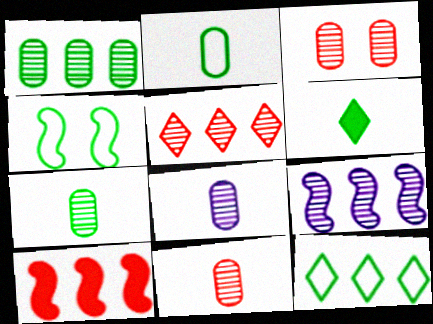[[1, 3, 8], 
[1, 4, 6], 
[1, 5, 9], 
[2, 4, 12], 
[7, 8, 11]]